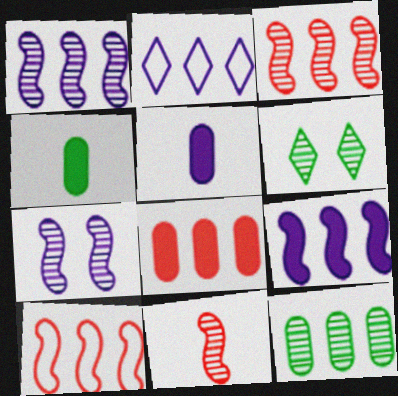[[2, 5, 7], 
[5, 6, 10]]